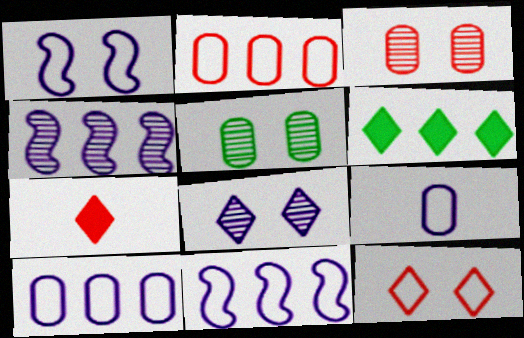[[2, 4, 6], 
[5, 7, 11]]